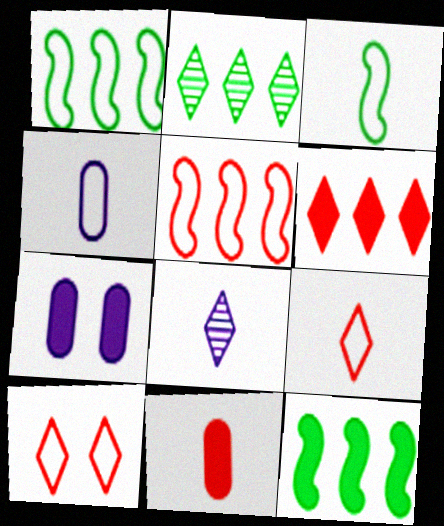[[1, 4, 10], 
[3, 4, 9], 
[3, 8, 11]]